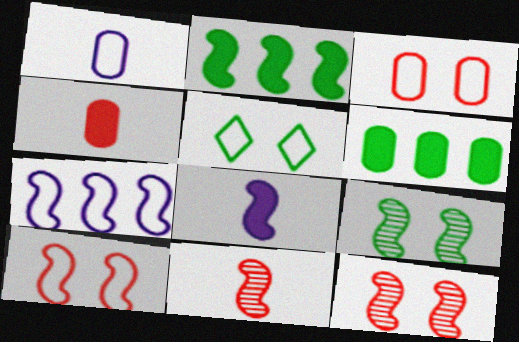[]